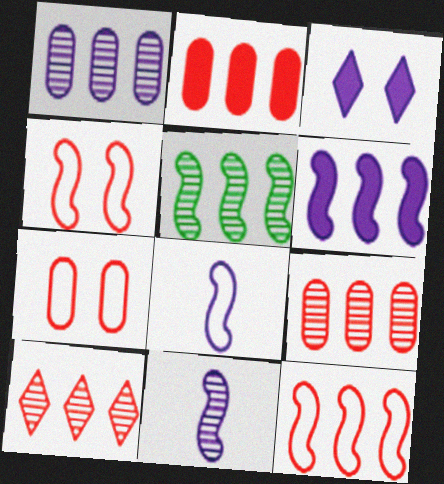[[1, 3, 8], 
[1, 5, 10], 
[2, 10, 12], 
[5, 6, 12]]